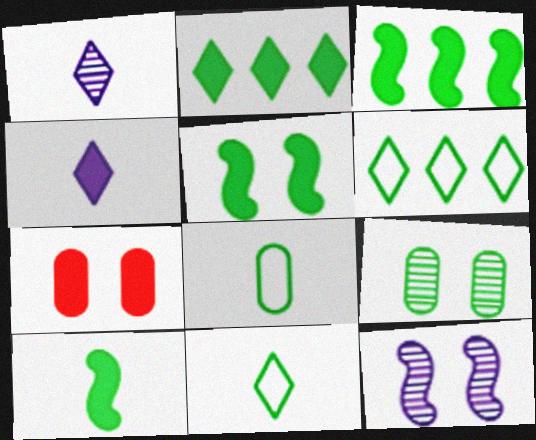[[3, 4, 7], 
[3, 5, 10], 
[3, 9, 11], 
[6, 9, 10]]